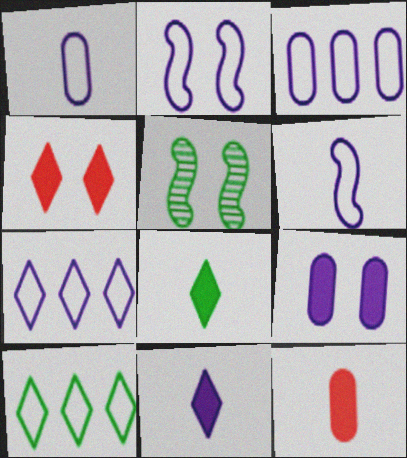[[1, 2, 7], 
[5, 7, 12]]